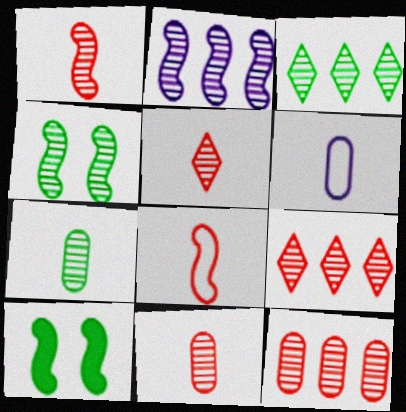[[1, 2, 4], 
[1, 5, 11], 
[2, 3, 12], 
[2, 8, 10], 
[3, 4, 7], 
[6, 9, 10]]